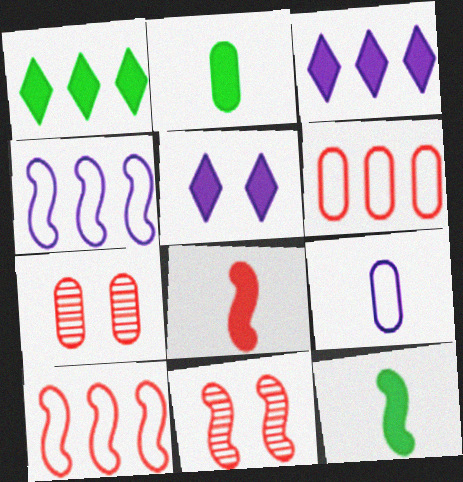[[1, 9, 11], 
[4, 11, 12], 
[8, 10, 11]]